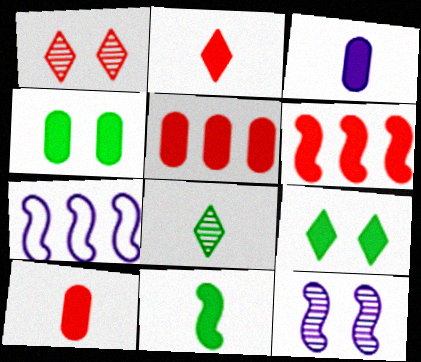[[2, 3, 11], 
[3, 4, 5], 
[3, 6, 9]]